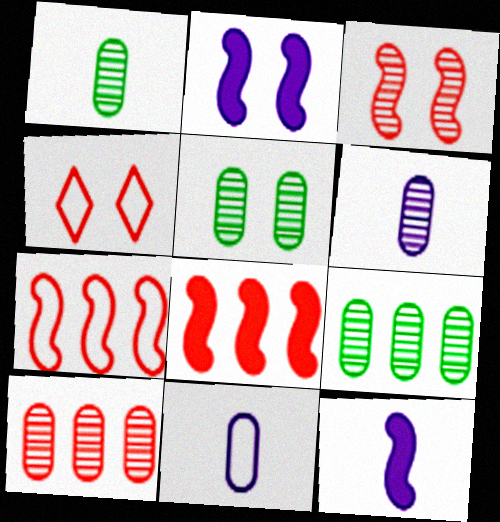[[1, 5, 9], 
[2, 4, 5], 
[4, 9, 12], 
[5, 6, 10]]